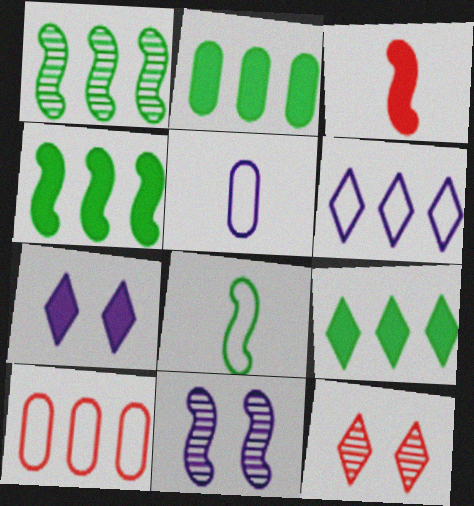[[2, 3, 7], 
[2, 4, 9], 
[3, 10, 12], 
[4, 5, 12]]